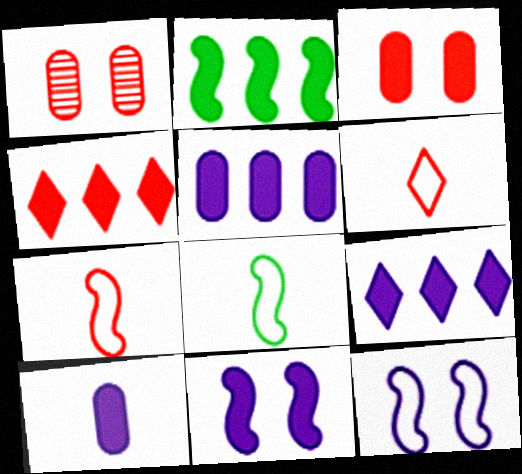[[1, 4, 7], 
[1, 8, 9], 
[2, 4, 5], 
[9, 10, 11]]